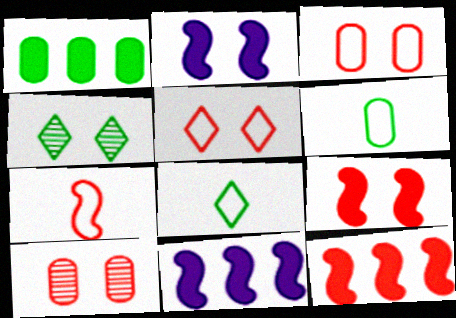[[2, 3, 4], 
[5, 9, 10], 
[8, 10, 11]]